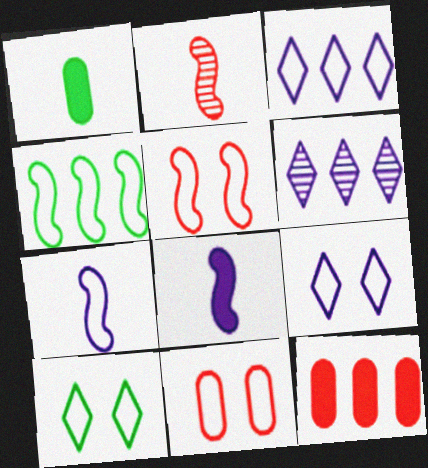[[1, 5, 6], 
[4, 5, 7], 
[4, 6, 12]]